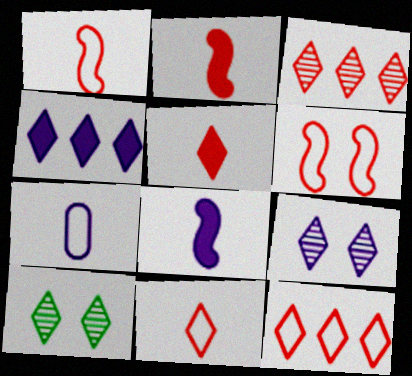[[4, 10, 11]]